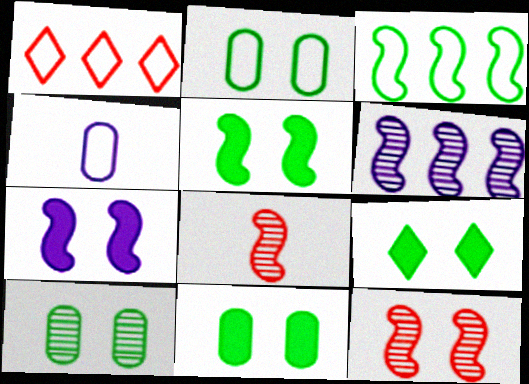[[2, 10, 11], 
[3, 7, 8], 
[5, 9, 11]]